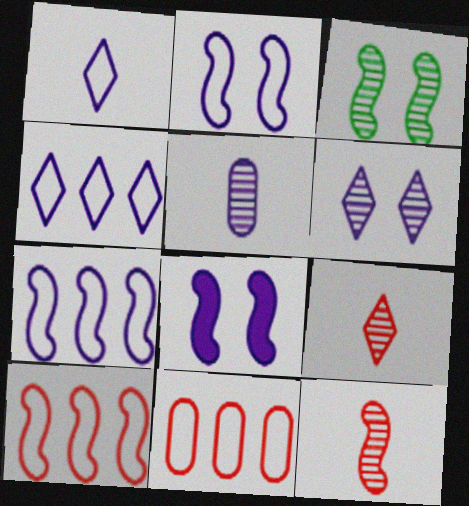[[4, 5, 8]]